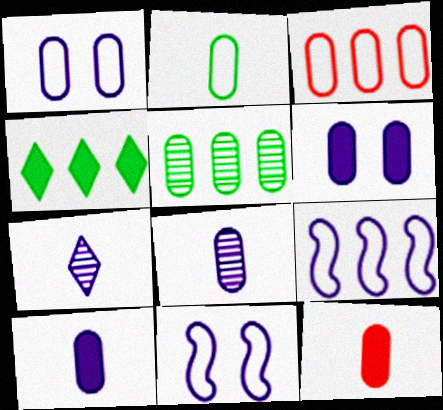[[1, 2, 3], 
[1, 5, 12], 
[2, 8, 12], 
[6, 7, 9]]